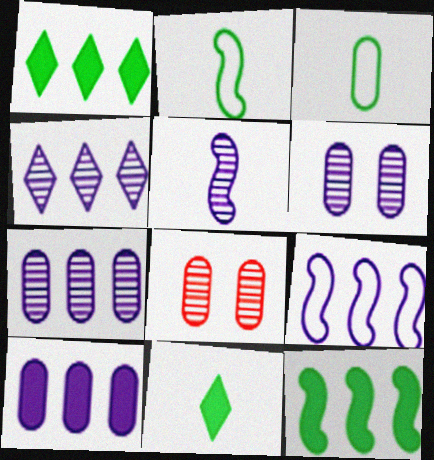[[3, 8, 10], 
[4, 5, 6], 
[4, 9, 10], 
[8, 9, 11]]